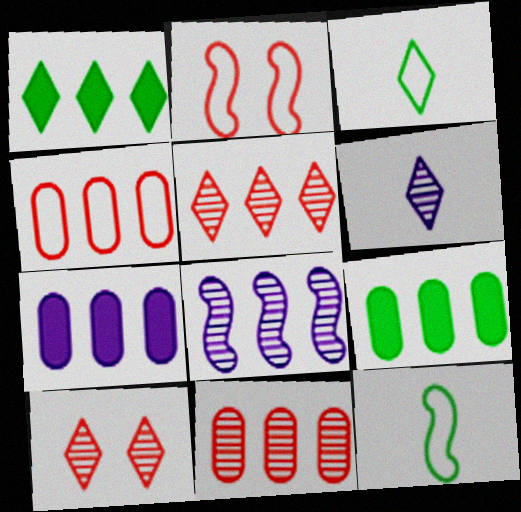[[1, 4, 8], 
[2, 6, 9], 
[7, 10, 12]]